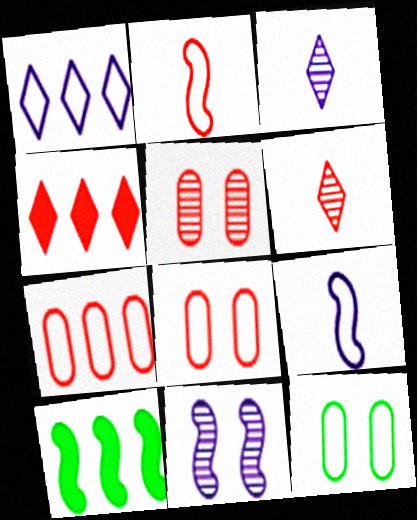[[1, 2, 12], 
[2, 4, 5], 
[2, 10, 11], 
[3, 8, 10]]